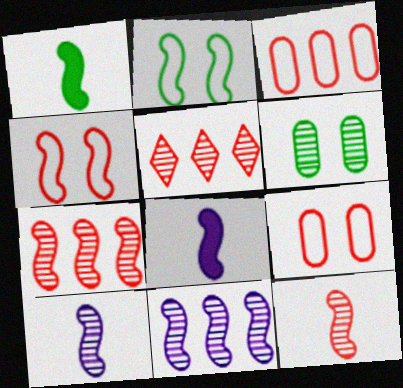[[1, 4, 11], 
[2, 7, 8], 
[5, 6, 10]]